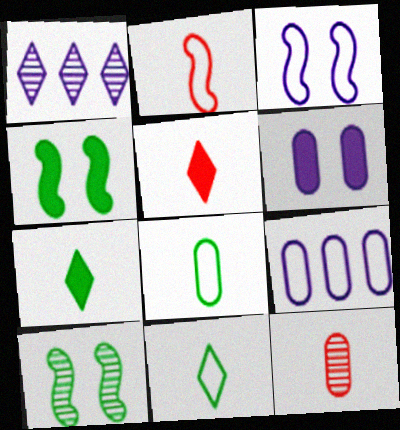[[1, 10, 12], 
[2, 5, 12], 
[5, 9, 10]]